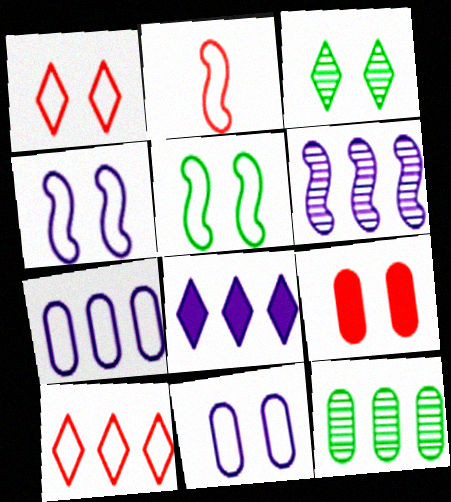[[1, 5, 11], 
[3, 4, 9], 
[6, 7, 8]]